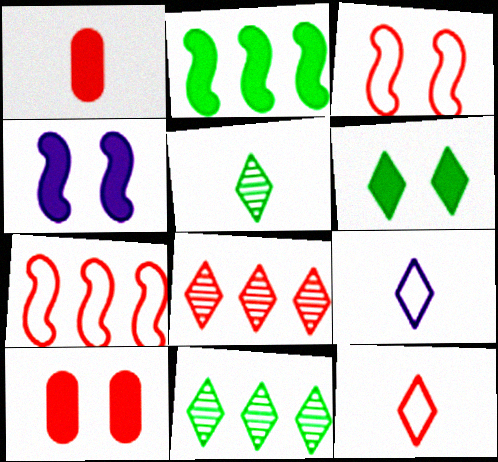[[1, 3, 8], 
[4, 6, 10], 
[6, 8, 9]]